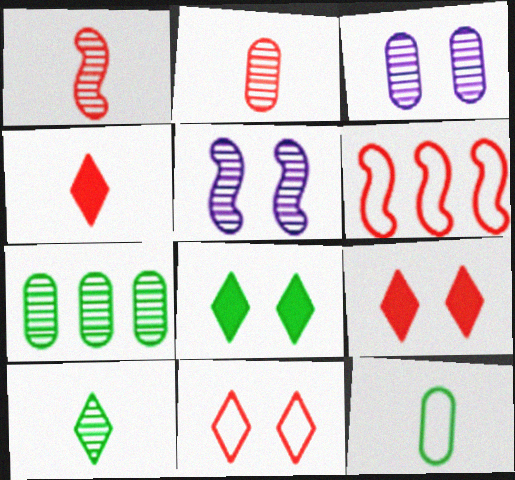[[2, 3, 7], 
[2, 6, 9]]